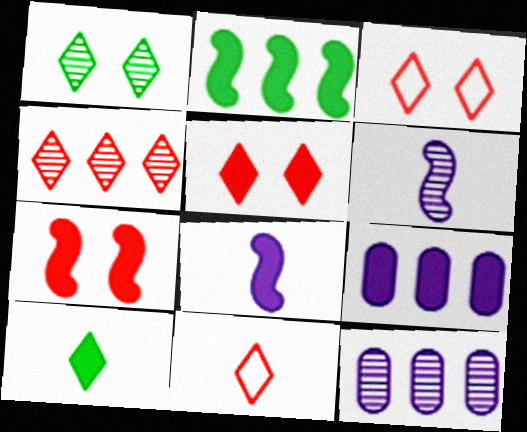[[2, 7, 8], 
[4, 5, 11], 
[7, 9, 10]]